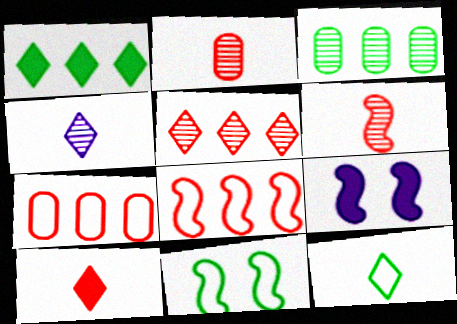[[4, 10, 12]]